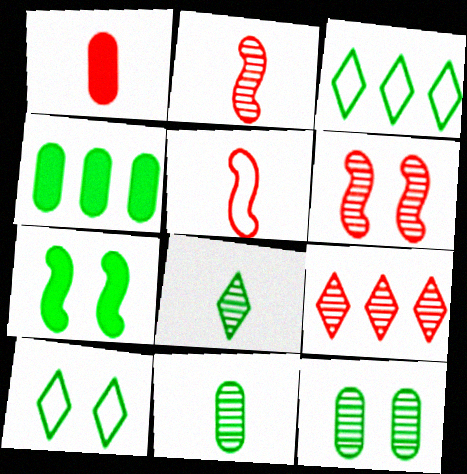[[3, 7, 11], 
[7, 10, 12]]